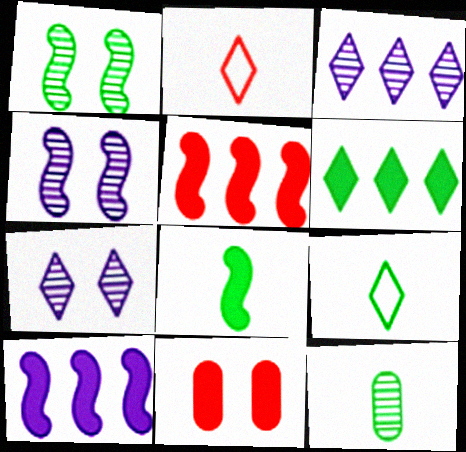[[2, 6, 7], 
[8, 9, 12]]